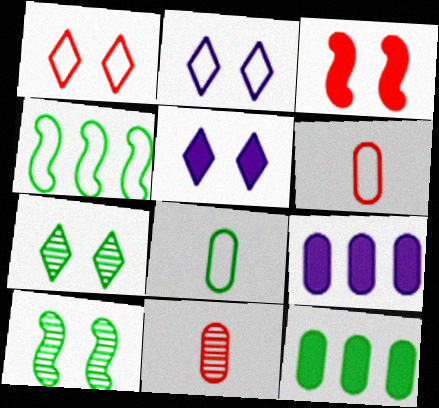[[1, 5, 7], 
[2, 4, 6], 
[4, 5, 11]]